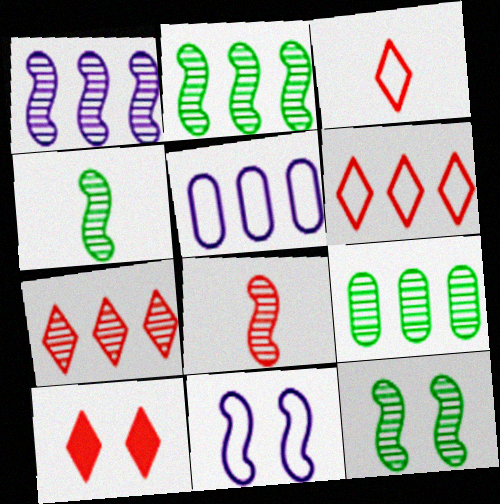[[1, 7, 9], 
[1, 8, 12], 
[2, 4, 12], 
[3, 7, 10], 
[4, 5, 10]]